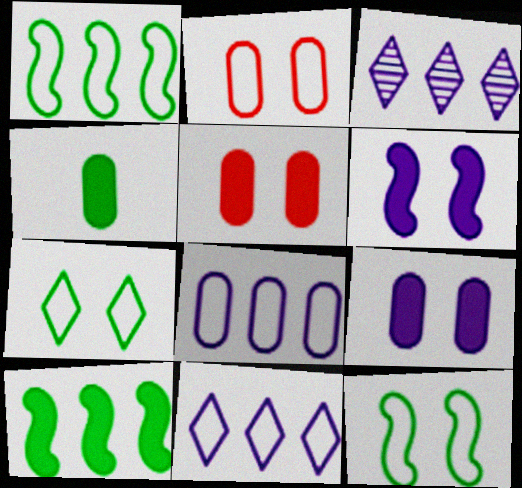[]